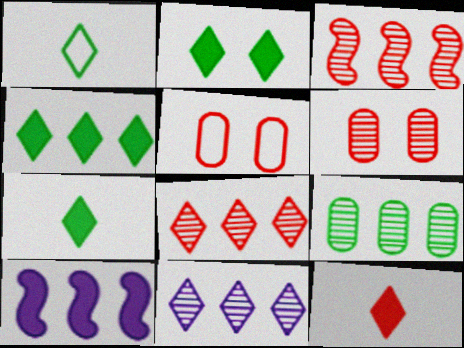[[1, 6, 10], 
[2, 4, 7], 
[3, 5, 12], 
[3, 9, 11]]